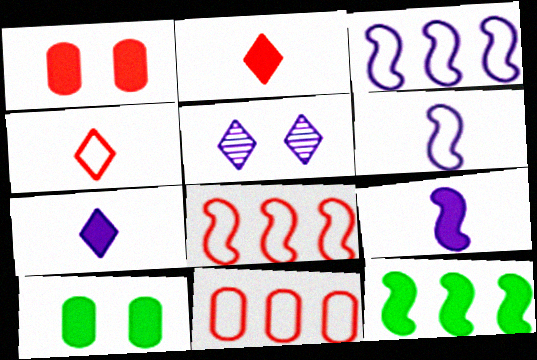[[1, 7, 12]]